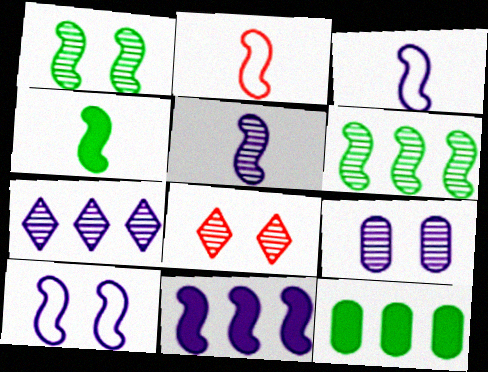[[1, 2, 11], 
[1, 8, 9], 
[2, 4, 5], 
[3, 8, 12], 
[5, 7, 9], 
[5, 10, 11]]